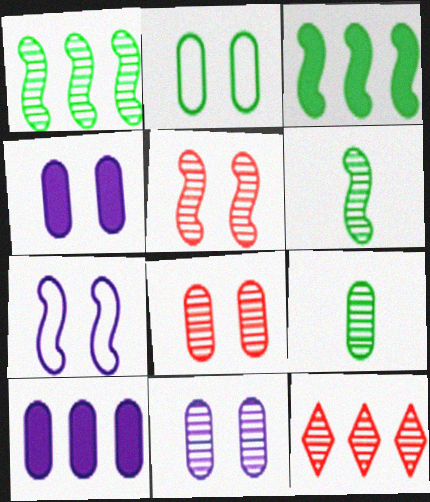[[2, 4, 8], 
[6, 11, 12]]